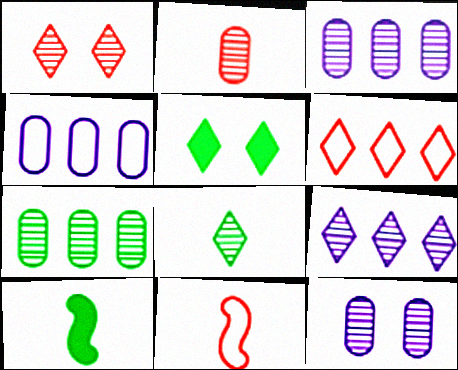[[1, 4, 10], 
[1, 8, 9], 
[2, 7, 12], 
[3, 5, 11], 
[6, 10, 12]]